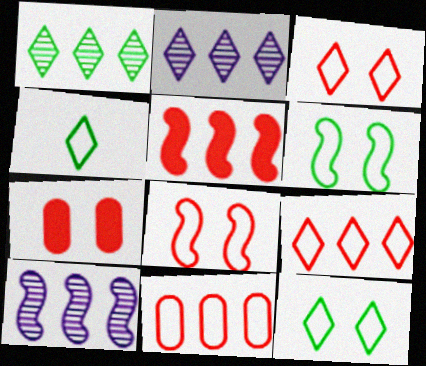[[4, 7, 10]]